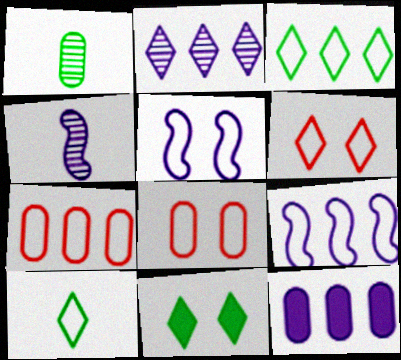[[1, 8, 12], 
[2, 9, 12], 
[3, 7, 9], 
[4, 7, 11], 
[5, 7, 10], 
[8, 9, 10]]